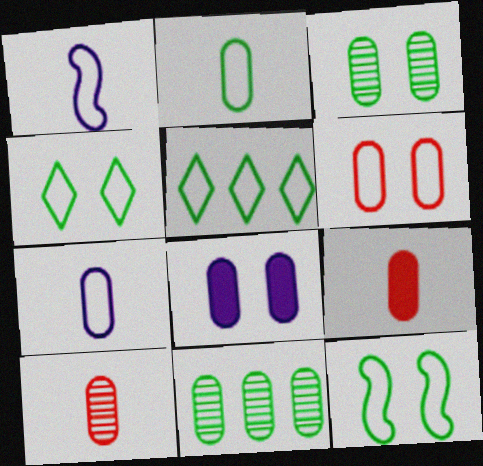[[1, 5, 6], 
[2, 5, 12], 
[3, 6, 8]]